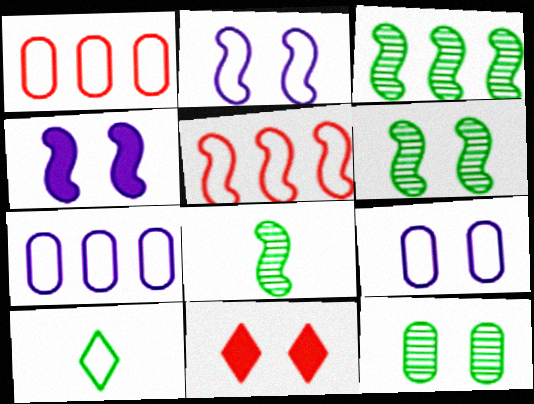[[1, 2, 10], 
[2, 11, 12], 
[3, 6, 8], 
[4, 5, 8], 
[5, 9, 10], 
[6, 9, 11], 
[7, 8, 11]]